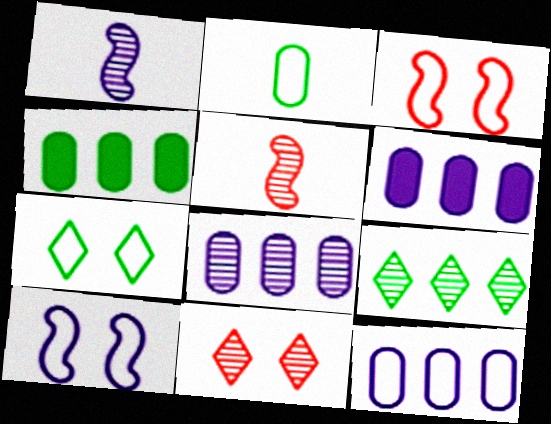[[5, 6, 7], 
[6, 8, 12]]